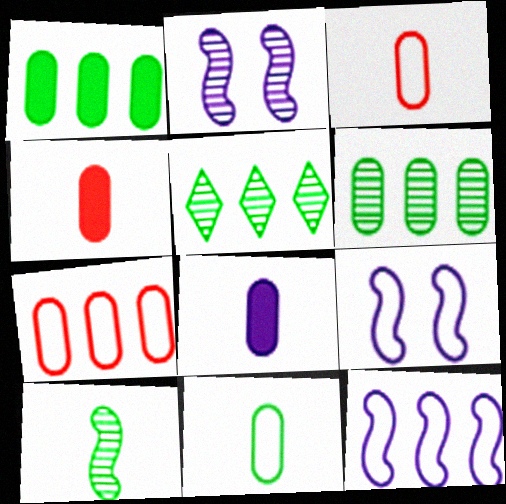[[4, 5, 9]]